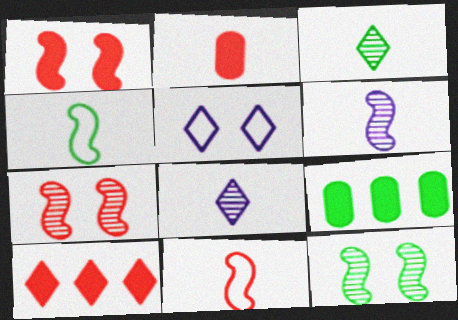[[1, 2, 10], 
[2, 4, 8], 
[3, 5, 10]]